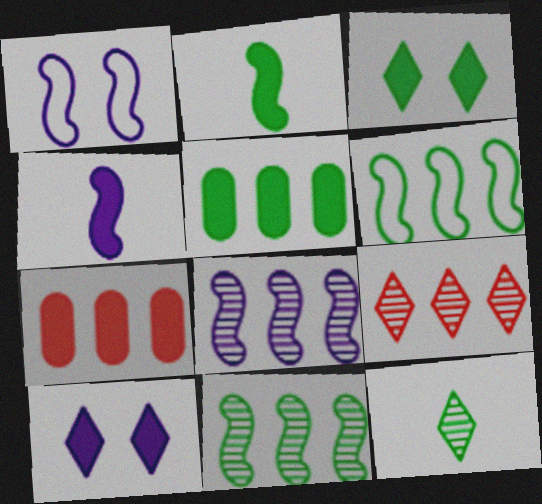[[1, 4, 8], 
[1, 7, 12], 
[2, 3, 5], 
[2, 7, 10], 
[3, 4, 7]]